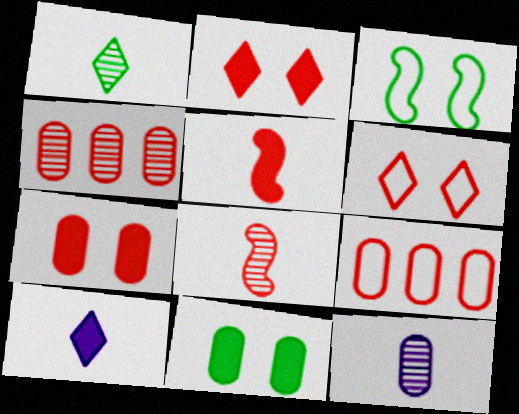[[1, 8, 12], 
[2, 8, 9], 
[3, 4, 10], 
[4, 5, 6], 
[9, 11, 12]]